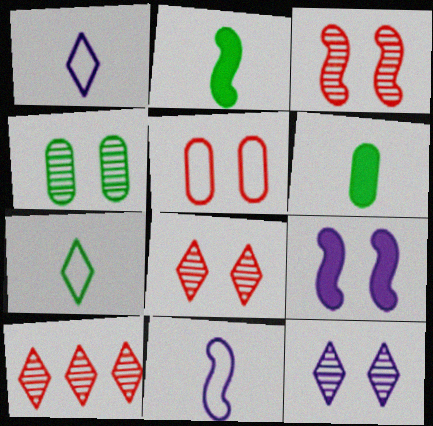[[3, 4, 12]]